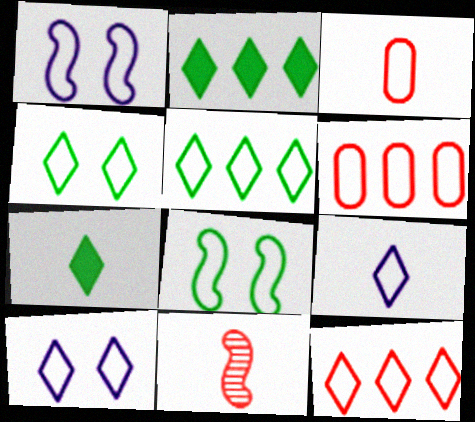[[1, 3, 5], 
[4, 9, 12], 
[6, 8, 9]]